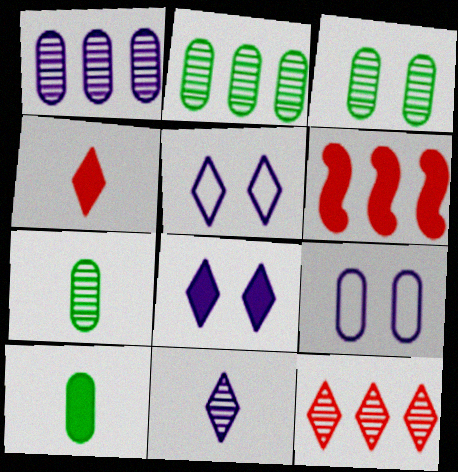[[2, 3, 7], 
[5, 6, 7], 
[6, 8, 10]]